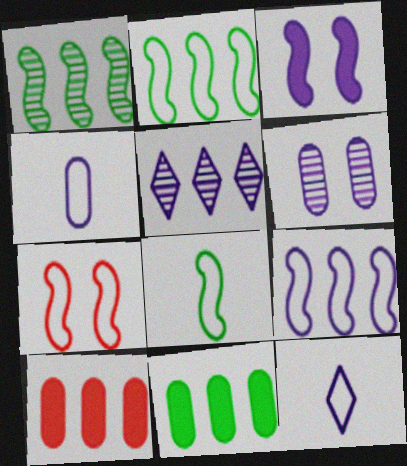[[2, 5, 10], 
[3, 4, 5], 
[7, 8, 9]]